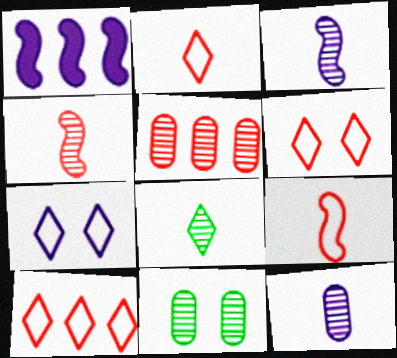[[1, 2, 11], 
[1, 7, 12], 
[2, 6, 10], 
[4, 8, 12], 
[5, 11, 12]]